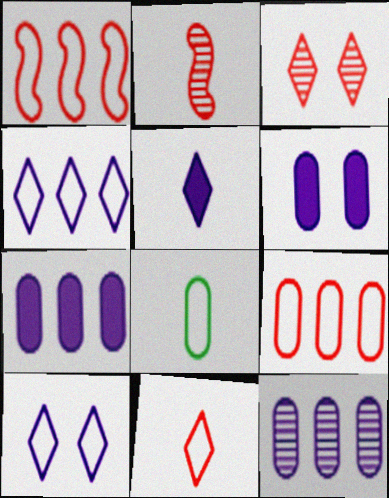[[1, 8, 10], 
[2, 5, 8]]